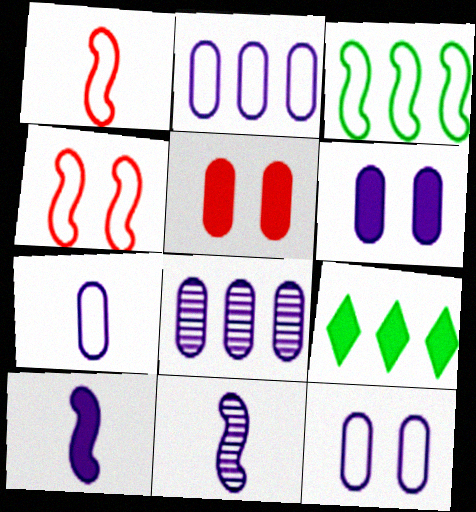[[2, 7, 12], 
[5, 9, 10], 
[6, 7, 8]]